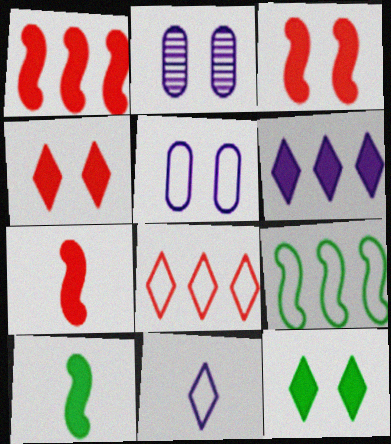[[1, 3, 7], 
[2, 8, 10]]